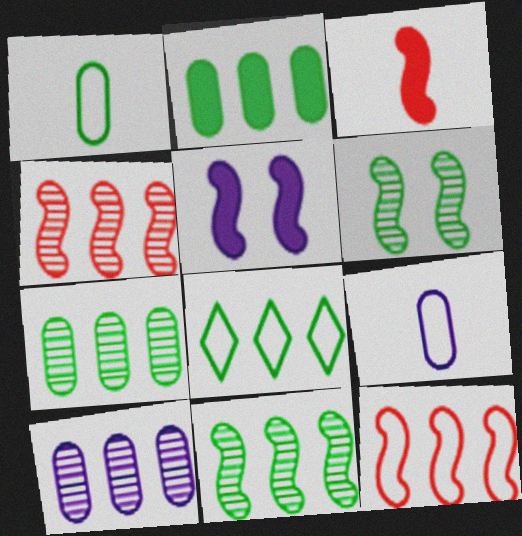[[2, 8, 11]]